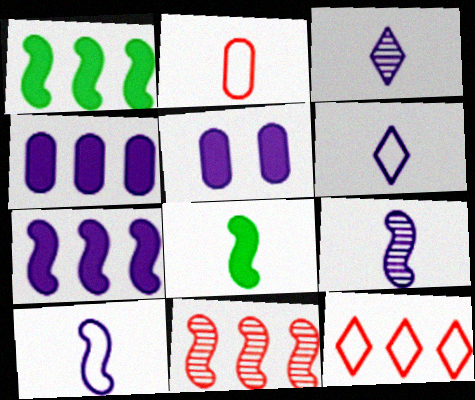[[2, 3, 8]]